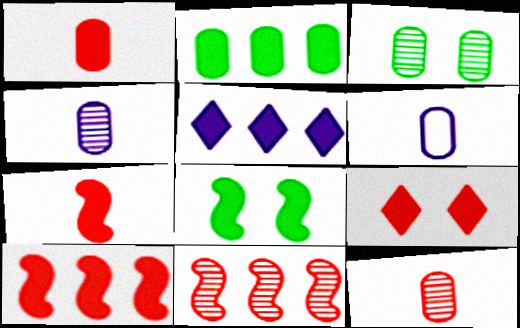[[1, 5, 8], 
[1, 9, 10], 
[2, 5, 10]]